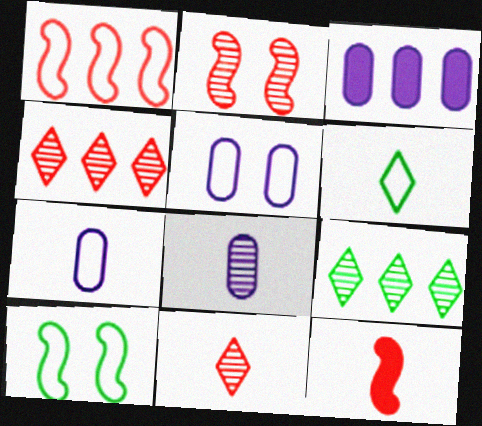[[1, 2, 12], 
[1, 3, 9], 
[1, 5, 6], 
[2, 3, 6], 
[2, 8, 9], 
[3, 5, 8], 
[3, 10, 11], 
[5, 9, 12], 
[6, 8, 12]]